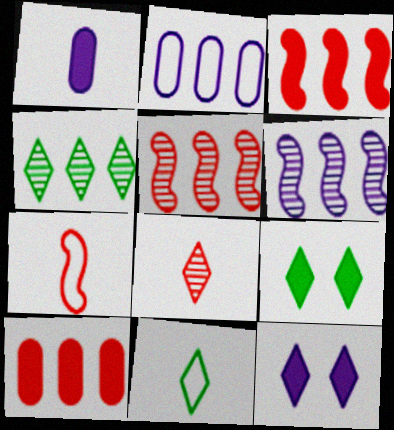[[1, 3, 9], 
[2, 3, 4], 
[4, 9, 11]]